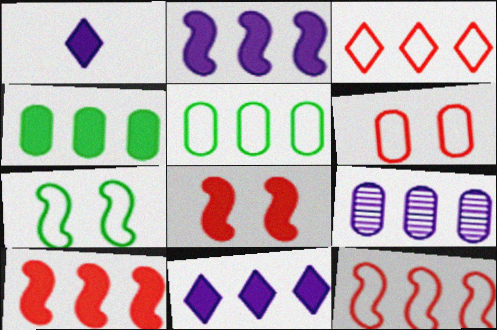[[1, 4, 8], 
[4, 10, 11]]